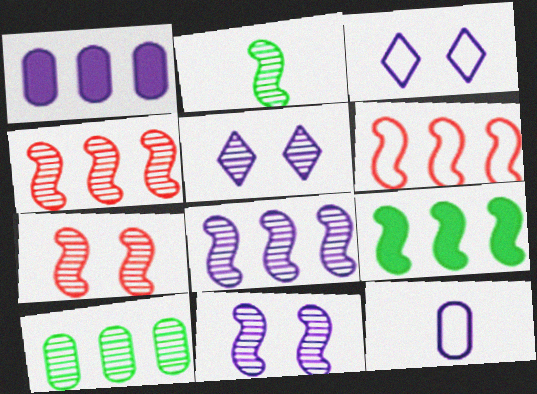[[2, 4, 11], 
[2, 7, 8], 
[6, 8, 9]]